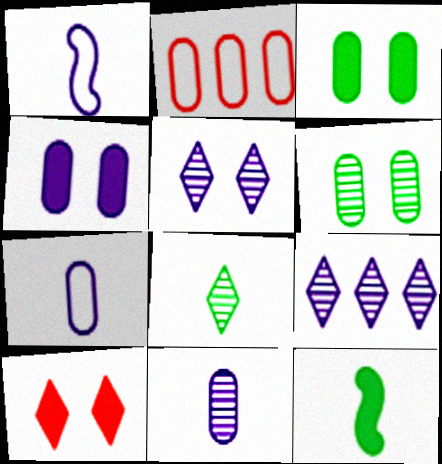[[1, 4, 9], 
[2, 3, 11], 
[2, 5, 12]]